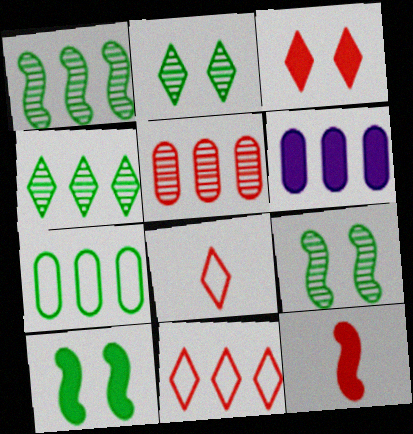[[1, 6, 11], 
[5, 6, 7], 
[6, 8, 9]]